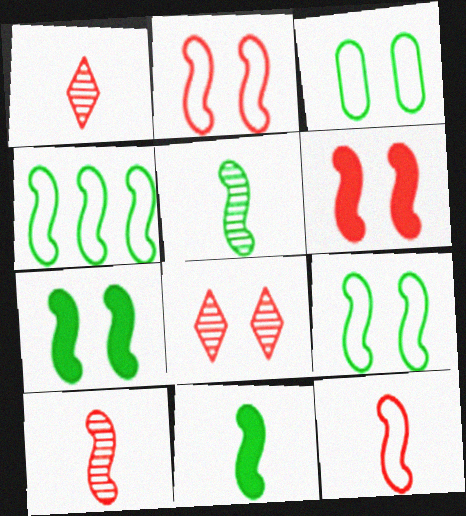[[4, 5, 7]]